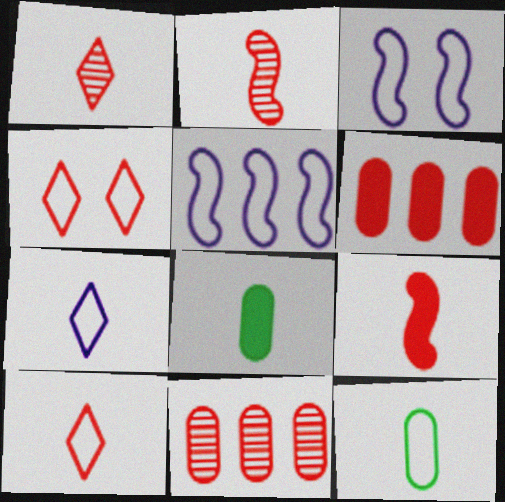[[2, 4, 6], 
[2, 7, 8], 
[4, 5, 12], 
[4, 9, 11]]